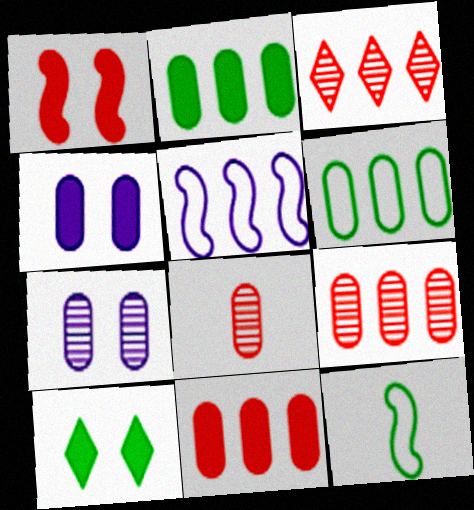[[1, 4, 10], 
[2, 3, 5], 
[3, 4, 12], 
[4, 6, 8], 
[5, 8, 10]]